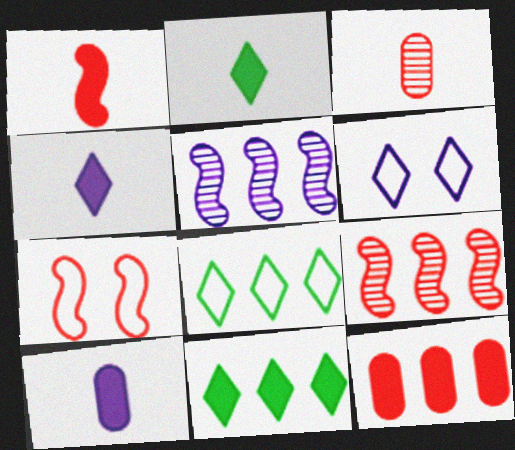[[1, 2, 10], 
[1, 7, 9], 
[5, 6, 10], 
[5, 8, 12]]